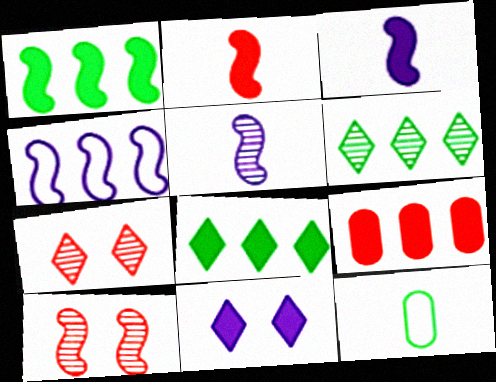[[4, 6, 9]]